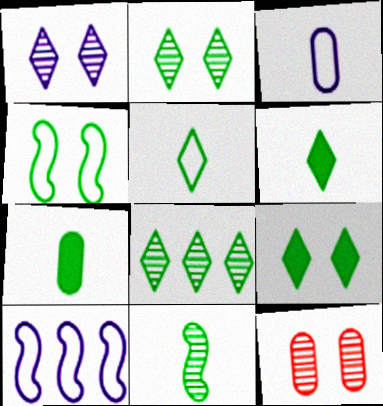[[4, 7, 8], 
[5, 7, 11], 
[5, 8, 9], 
[6, 10, 12]]